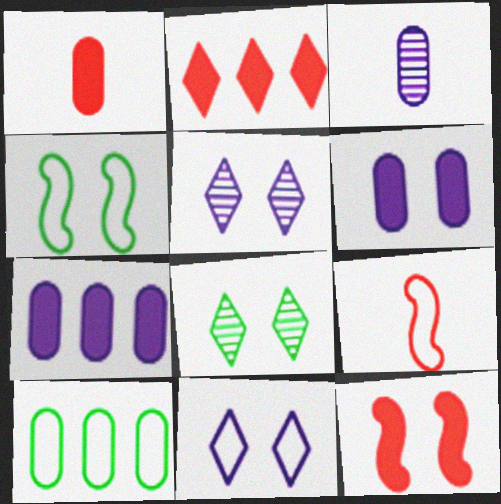[[1, 2, 12], 
[2, 3, 4], 
[7, 8, 9], 
[9, 10, 11]]